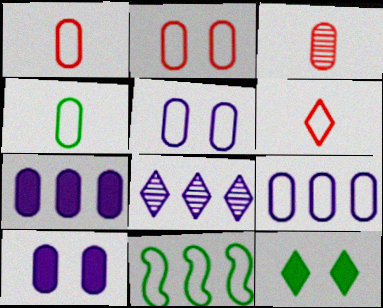[[2, 4, 9], 
[5, 6, 11], 
[6, 8, 12]]